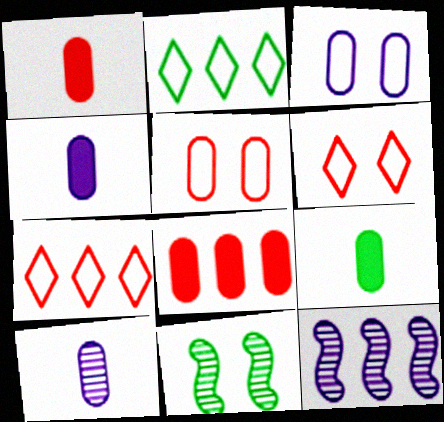[[1, 4, 9], 
[2, 8, 12], 
[2, 9, 11], 
[4, 7, 11], 
[6, 9, 12]]